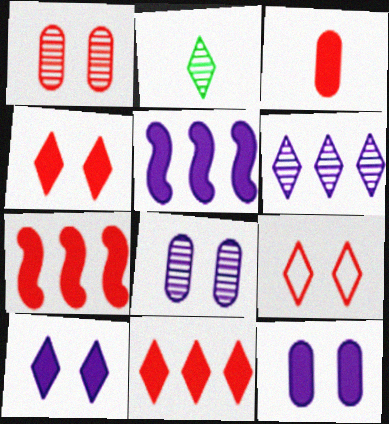[[3, 4, 7]]